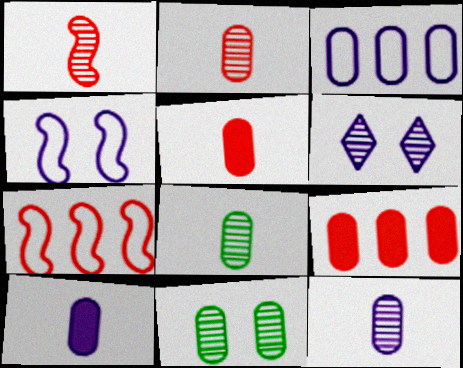[[2, 8, 12], 
[3, 5, 11]]